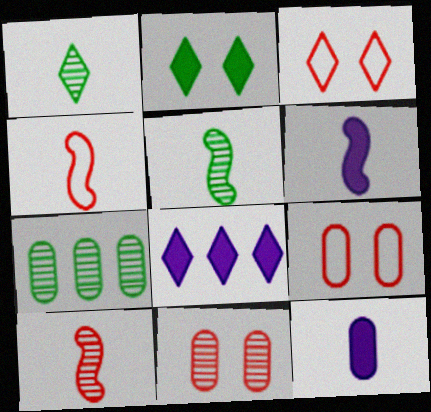[[1, 3, 8], 
[1, 4, 12], 
[3, 6, 7], 
[4, 5, 6], 
[5, 8, 9], 
[7, 9, 12]]